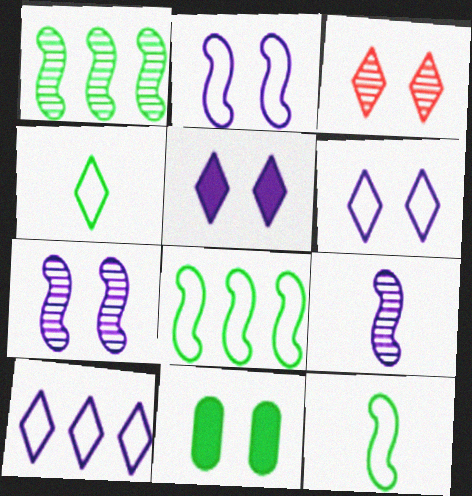[[1, 4, 11], 
[2, 3, 11]]